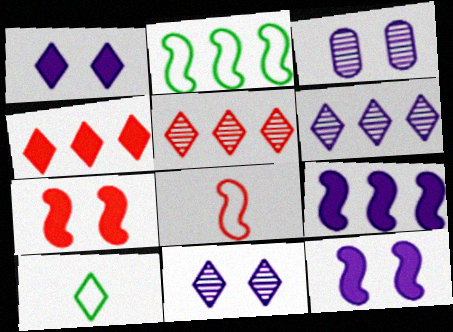[[1, 5, 10], 
[4, 10, 11]]